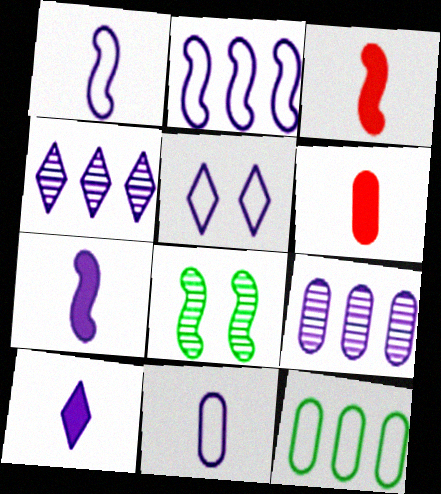[[2, 3, 8], 
[2, 5, 11], 
[4, 5, 10], 
[5, 7, 9]]